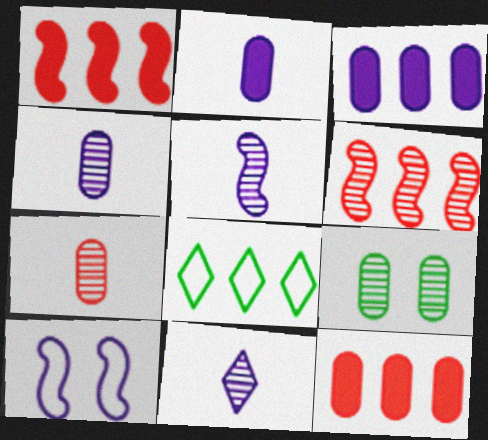[[3, 6, 8], 
[3, 10, 11], 
[4, 5, 11], 
[6, 9, 11]]